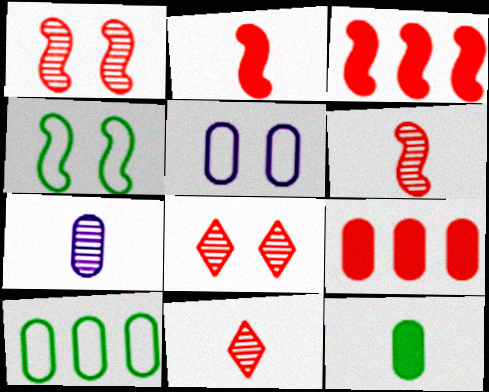[]